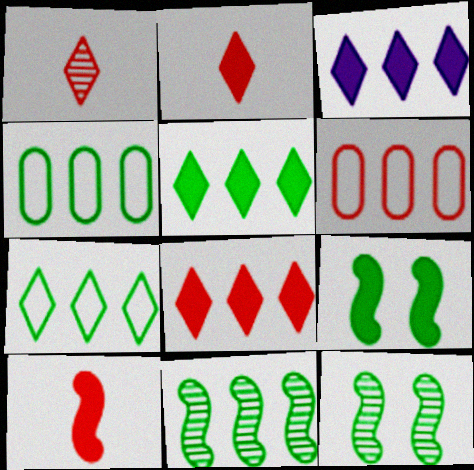[[3, 5, 8], 
[3, 6, 11], 
[4, 5, 11]]